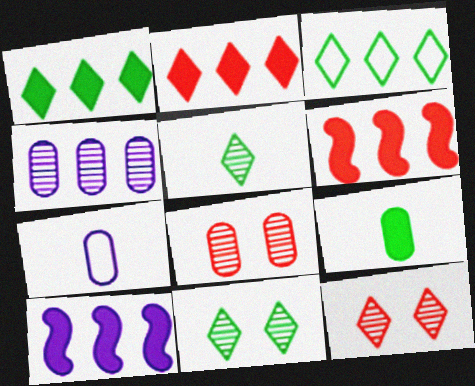[[3, 4, 6], 
[6, 7, 11]]